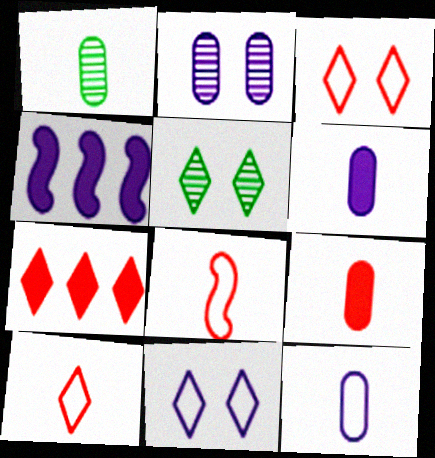[[1, 3, 4], 
[1, 9, 12]]